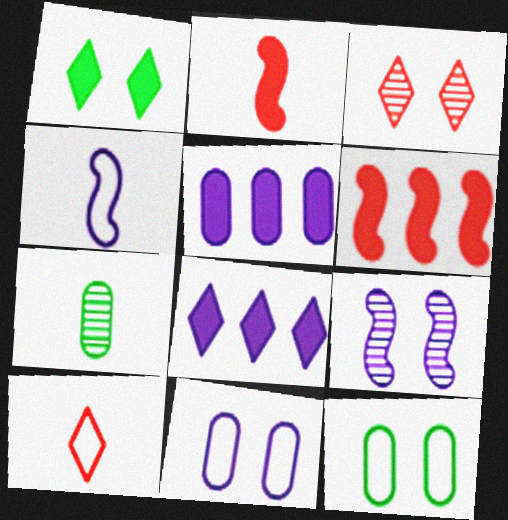[[1, 2, 5]]